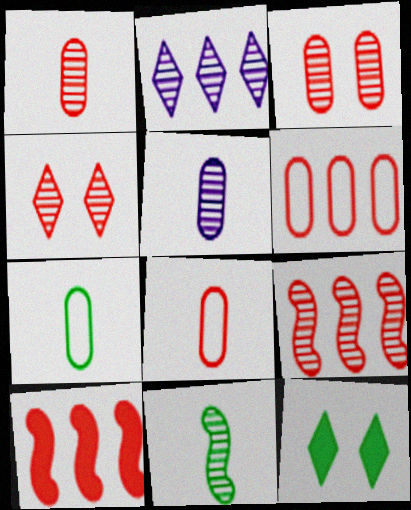[[1, 4, 9], 
[2, 3, 11], 
[4, 8, 10]]